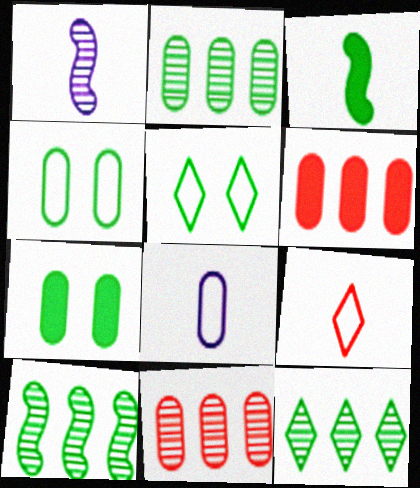[[1, 5, 6], 
[2, 3, 5], 
[2, 10, 12], 
[3, 4, 12], 
[7, 8, 11]]